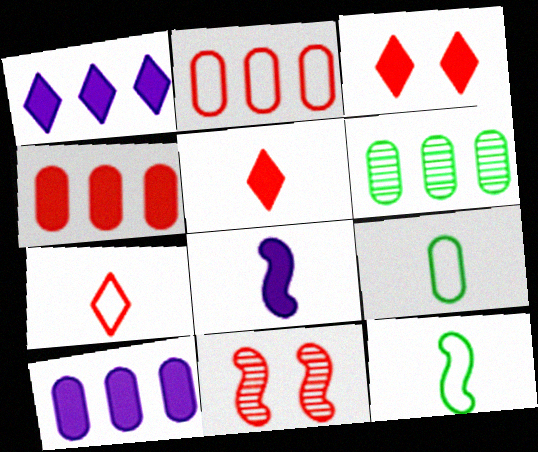[[1, 9, 11], 
[2, 5, 11], 
[2, 6, 10], 
[4, 7, 11]]